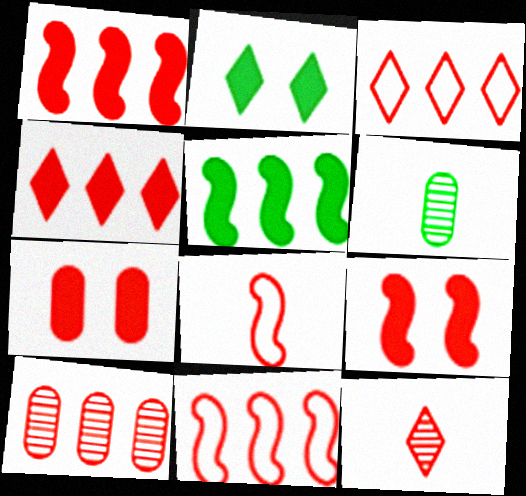[[1, 3, 10], 
[4, 10, 11], 
[7, 11, 12]]